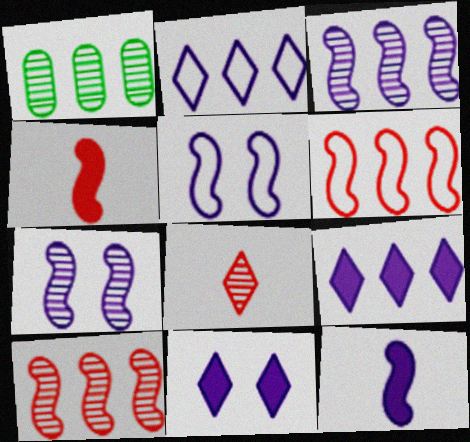[[1, 6, 9], 
[1, 7, 8], 
[3, 5, 12]]